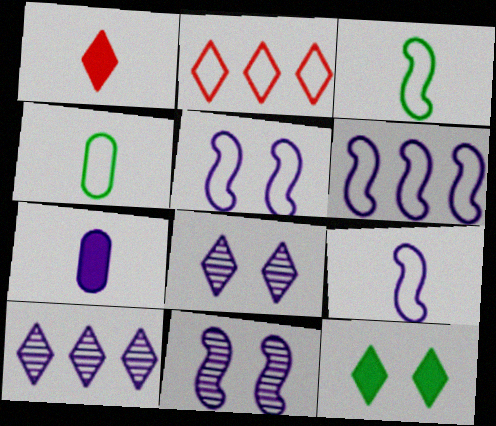[[2, 4, 5], 
[5, 6, 9], 
[5, 7, 10], 
[6, 7, 8]]